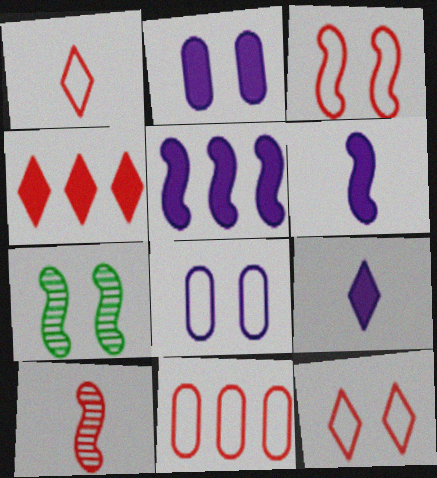[[1, 3, 11], 
[2, 5, 9], 
[2, 7, 12], 
[7, 9, 11]]